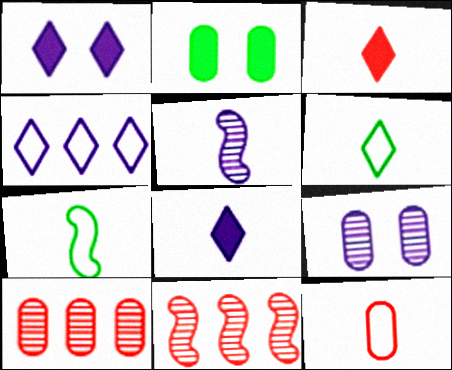[[1, 7, 10]]